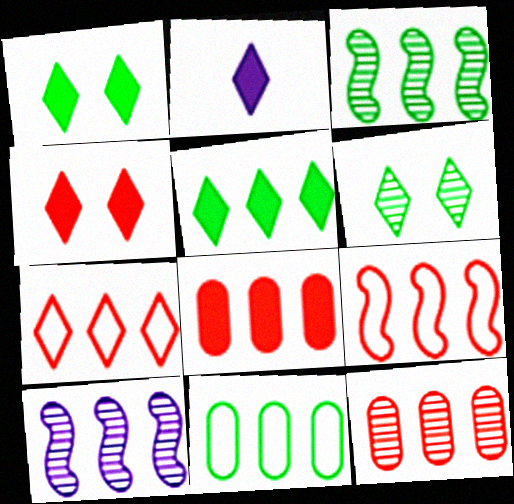[[2, 4, 5], 
[2, 6, 7], 
[3, 5, 11]]